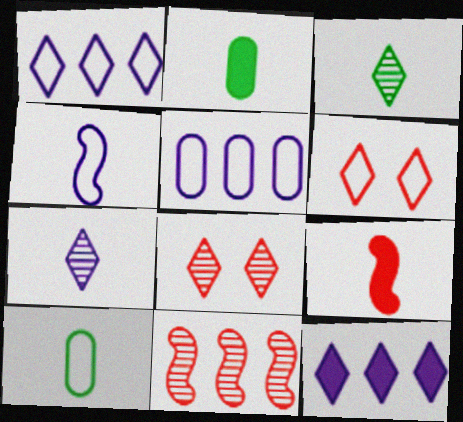[[3, 6, 12], 
[7, 9, 10]]